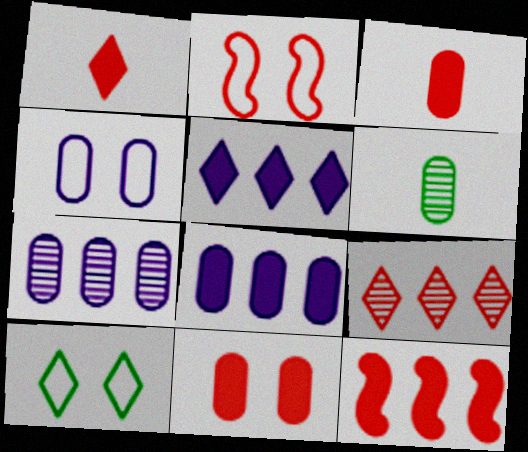[[1, 11, 12], 
[2, 3, 9], 
[2, 4, 10], 
[2, 5, 6]]